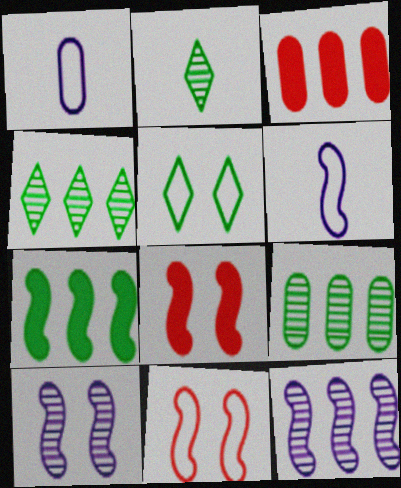[[1, 4, 8]]